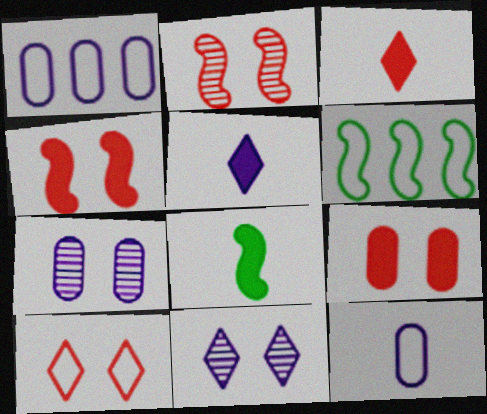[[2, 9, 10], 
[3, 6, 7], 
[6, 10, 12]]